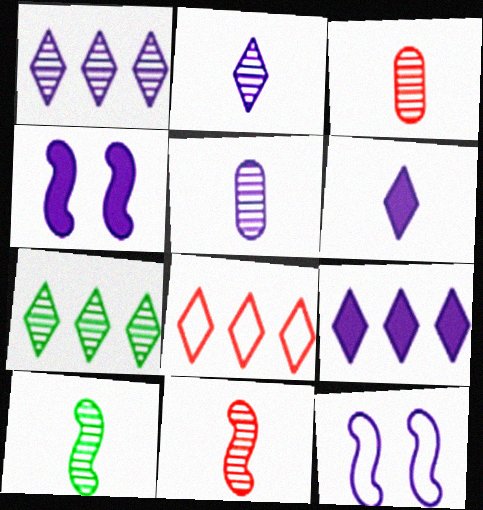[[2, 3, 10], 
[5, 9, 12], 
[7, 8, 9]]